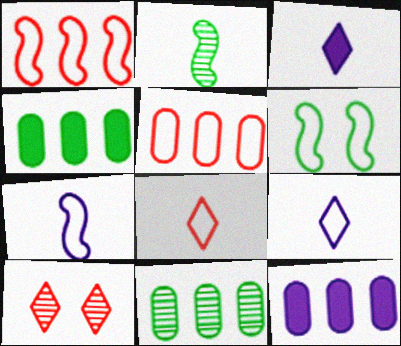[[1, 6, 7], 
[4, 7, 10], 
[5, 6, 9], 
[5, 11, 12]]